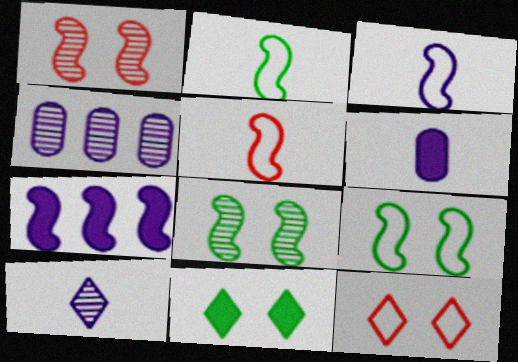[[1, 2, 7], 
[2, 3, 5], 
[3, 6, 10], 
[4, 5, 11], 
[5, 7, 8]]